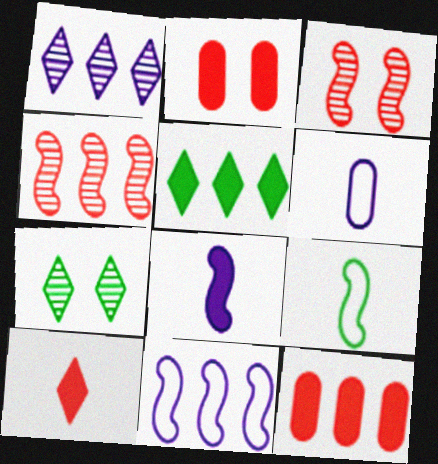[[1, 2, 9], 
[2, 5, 8], 
[3, 5, 6]]